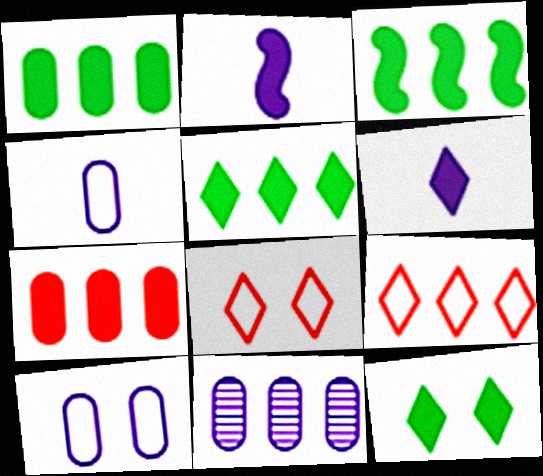[[1, 3, 5], 
[2, 7, 12], 
[3, 9, 11]]